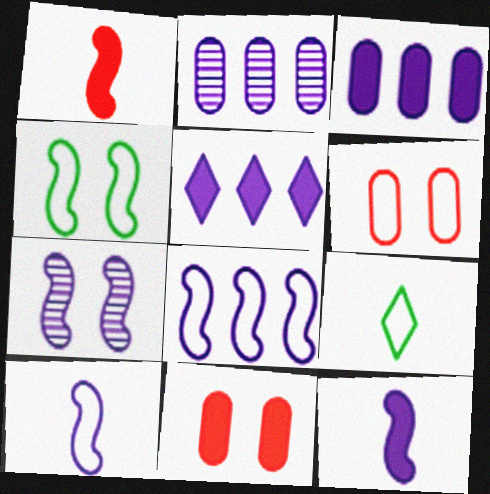[[2, 5, 8], 
[6, 8, 9], 
[7, 8, 12]]